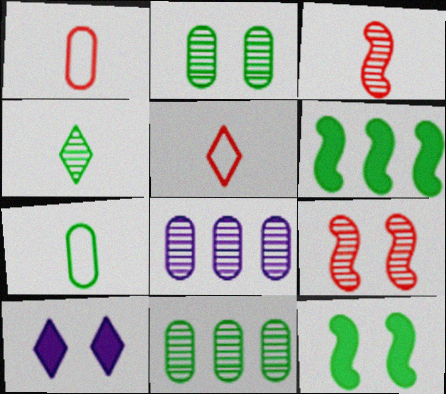[[4, 8, 9], 
[5, 8, 12]]